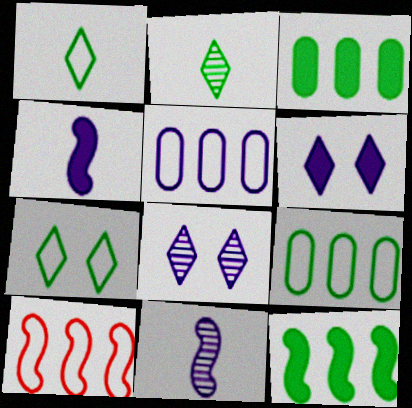[[4, 5, 8], 
[5, 6, 11]]